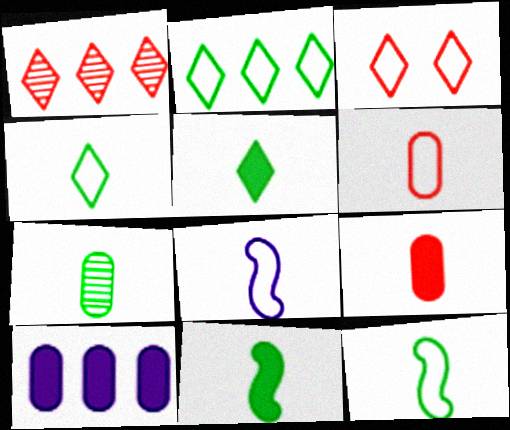[[4, 6, 8], 
[4, 7, 11], 
[5, 7, 12]]